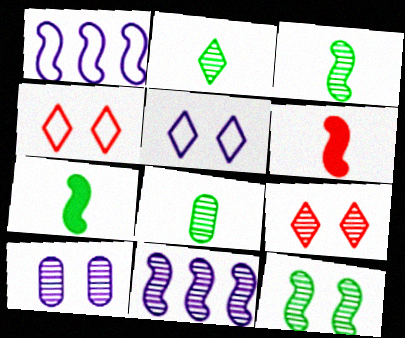[[1, 6, 12], 
[2, 3, 8], 
[8, 9, 11], 
[9, 10, 12]]